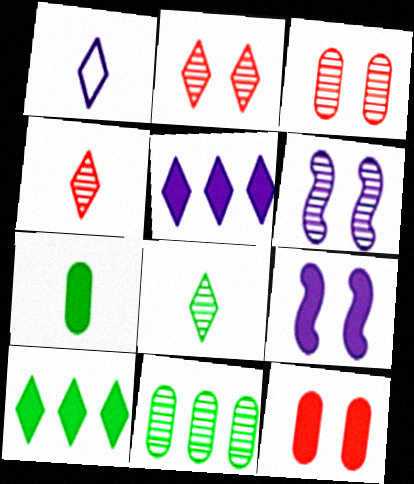[[1, 2, 10], 
[4, 6, 11]]